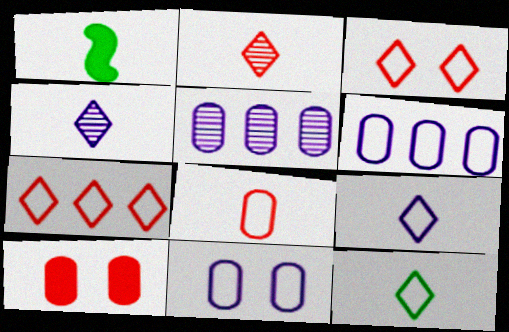[[1, 3, 5], 
[1, 4, 8]]